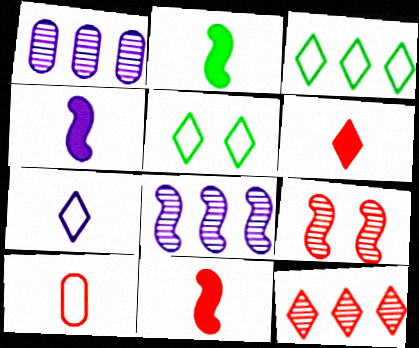[[1, 5, 11], 
[2, 4, 11]]